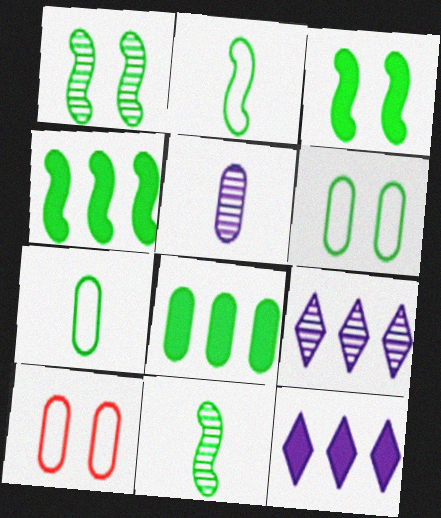[[1, 2, 4], 
[5, 8, 10], 
[10, 11, 12]]